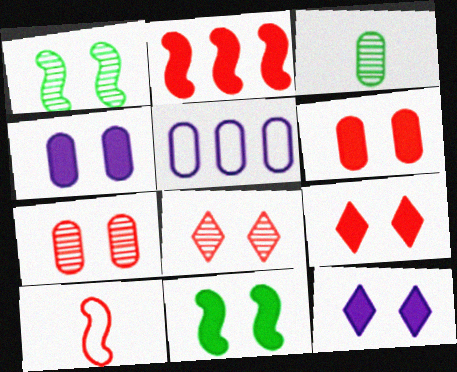[[3, 5, 6], 
[4, 9, 11], 
[6, 11, 12]]